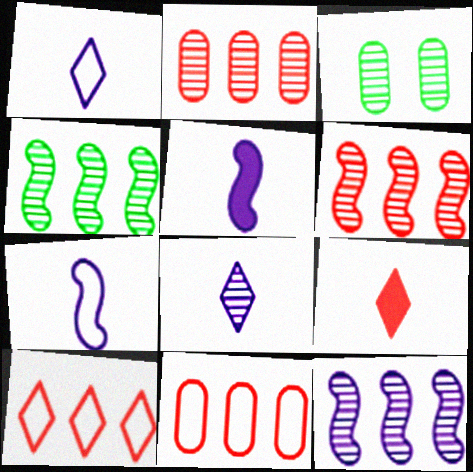[[3, 5, 10], 
[3, 6, 8], 
[4, 6, 12]]